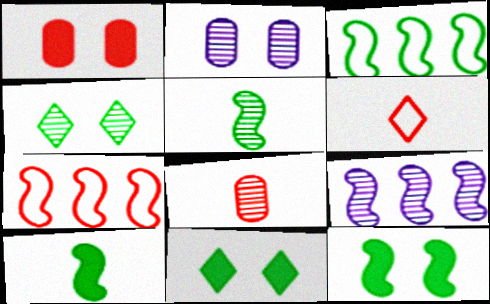[[3, 5, 12], 
[4, 8, 9]]